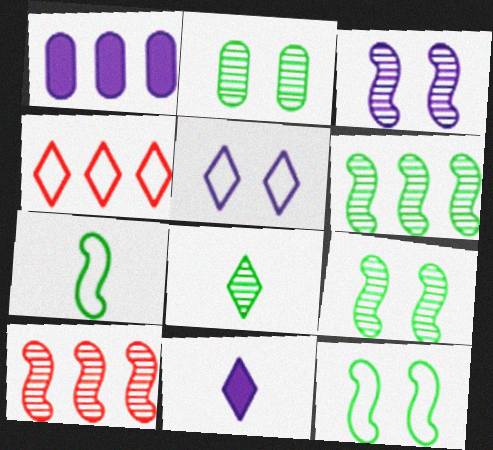[[1, 4, 6], 
[2, 6, 8]]